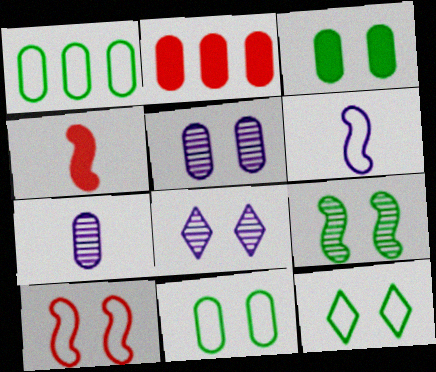[[1, 4, 8], 
[2, 7, 11], 
[3, 8, 10], 
[3, 9, 12]]